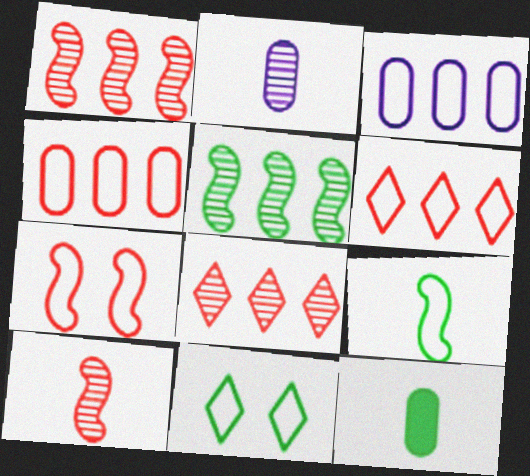[[5, 11, 12]]